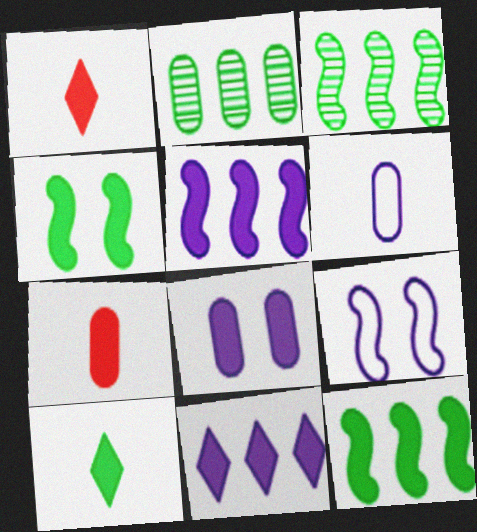[[1, 2, 9], 
[1, 8, 12], 
[4, 7, 11]]